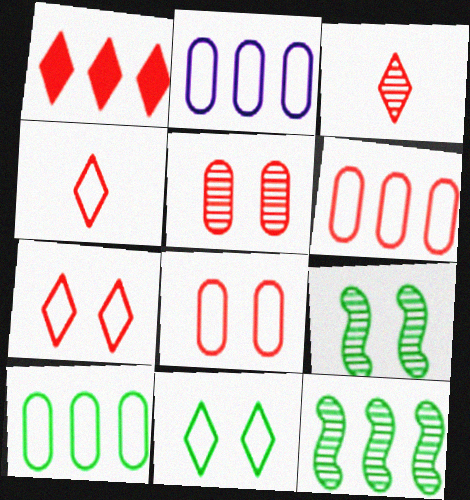[[1, 2, 12], 
[1, 3, 7], 
[2, 6, 10]]